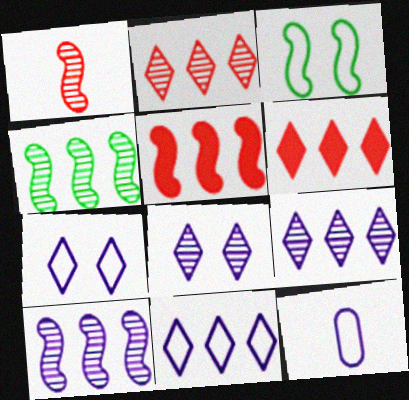[]